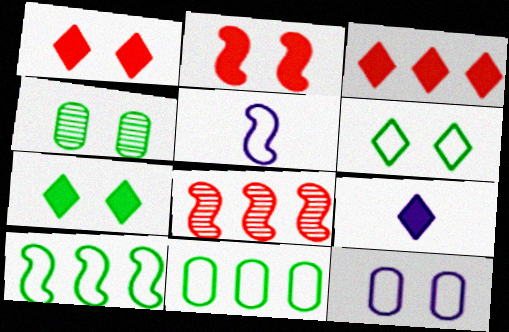[[3, 4, 5], 
[3, 7, 9]]